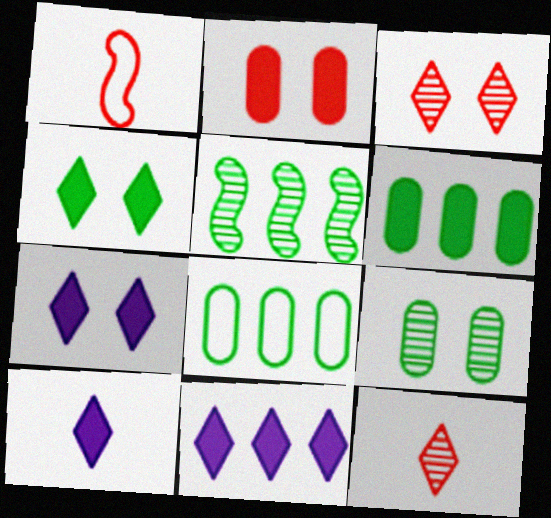[[1, 9, 11], 
[7, 10, 11]]